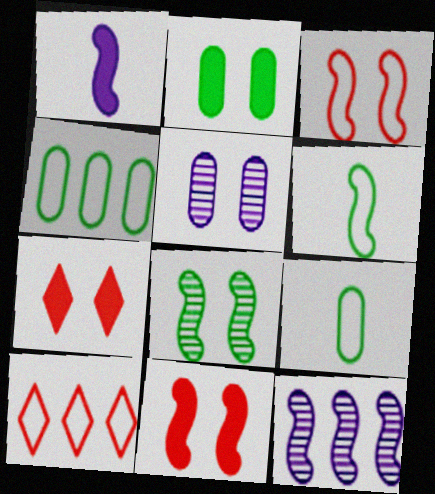[[6, 11, 12], 
[7, 9, 12]]